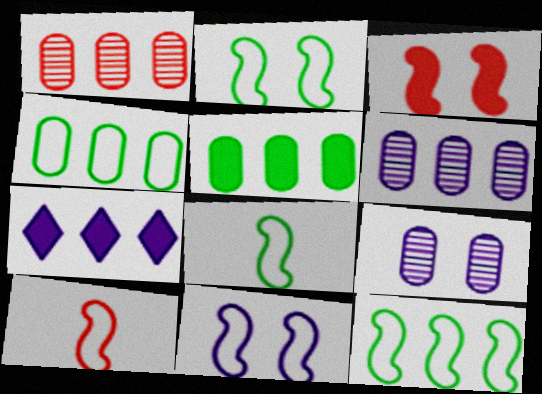[[1, 7, 12], 
[2, 8, 12], 
[10, 11, 12]]